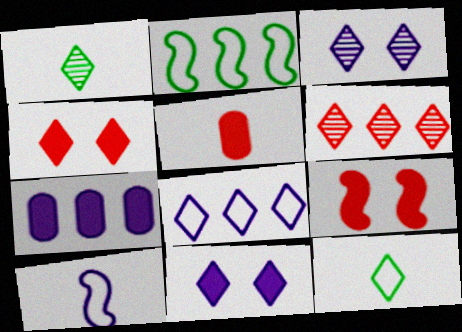[[1, 3, 6], 
[1, 4, 8], 
[1, 5, 10], 
[2, 3, 5], 
[2, 6, 7], 
[3, 7, 10], 
[6, 11, 12]]